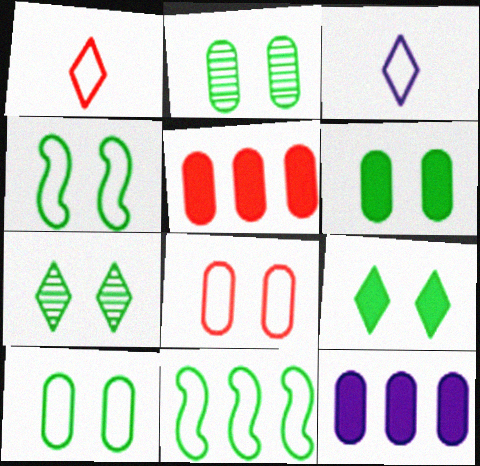[[2, 4, 9], 
[2, 6, 10], 
[3, 8, 11], 
[4, 6, 7]]